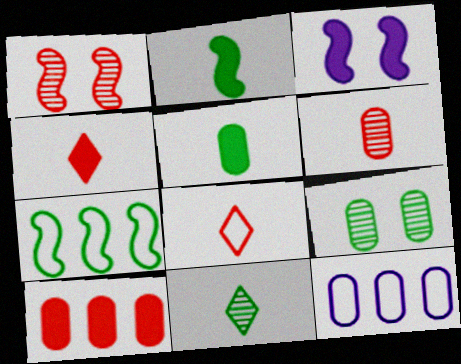[[1, 8, 10]]